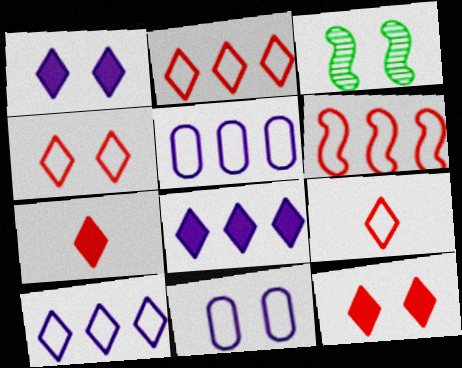[[2, 4, 9], 
[3, 5, 7], 
[3, 11, 12]]